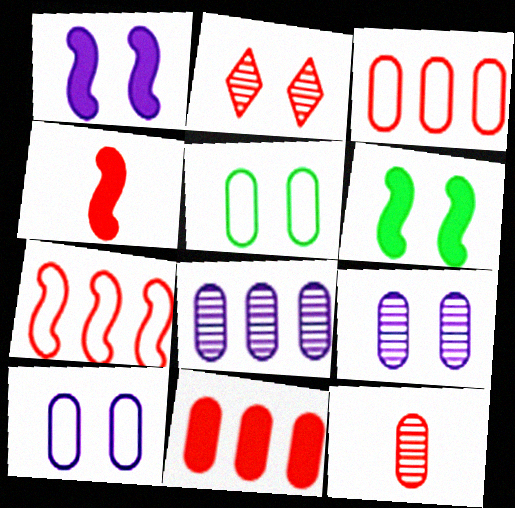[[1, 2, 5], 
[2, 3, 4], 
[2, 6, 10]]